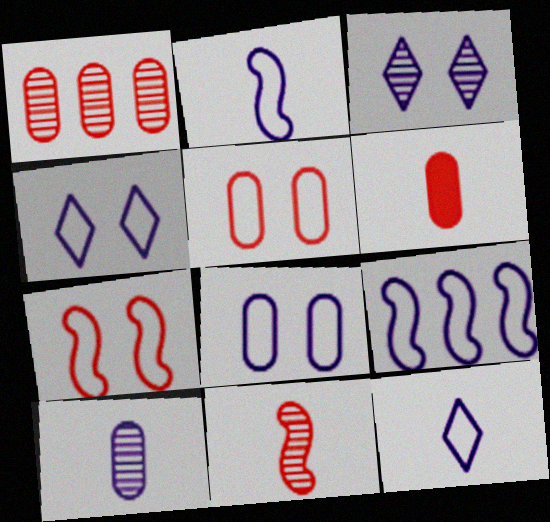[[1, 5, 6], 
[8, 9, 12]]